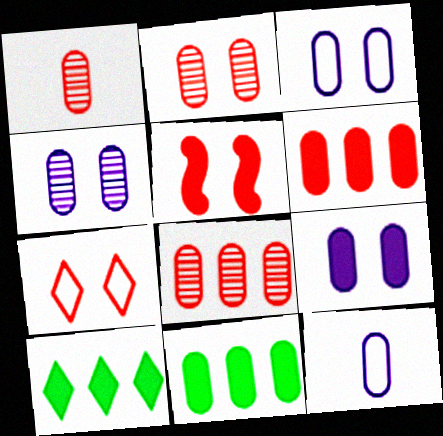[[1, 2, 8], 
[1, 3, 11], 
[2, 5, 7], 
[2, 11, 12], 
[3, 4, 9]]